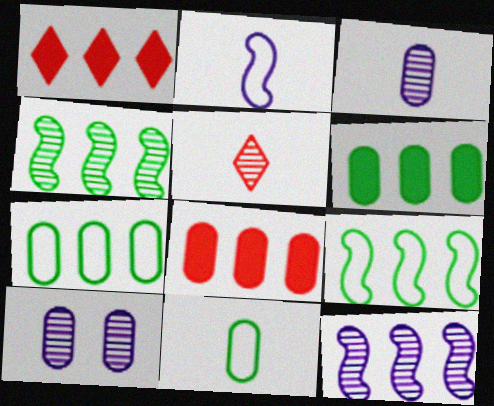[[1, 7, 12], 
[4, 5, 10], 
[8, 10, 11]]